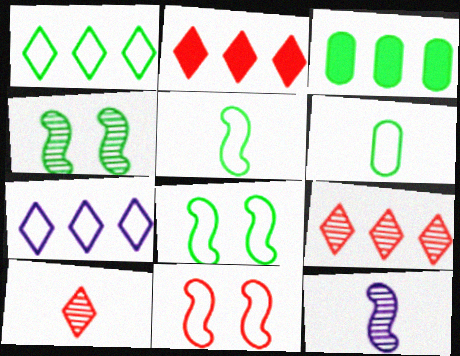[[1, 6, 8], 
[6, 7, 11]]